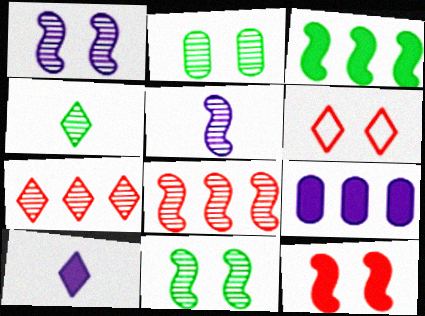[[2, 5, 7], 
[5, 8, 11]]